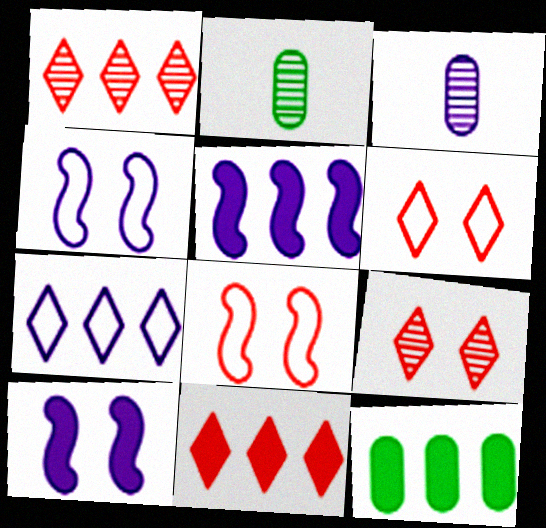[[2, 4, 11], 
[2, 5, 6], 
[3, 7, 10], 
[5, 11, 12]]